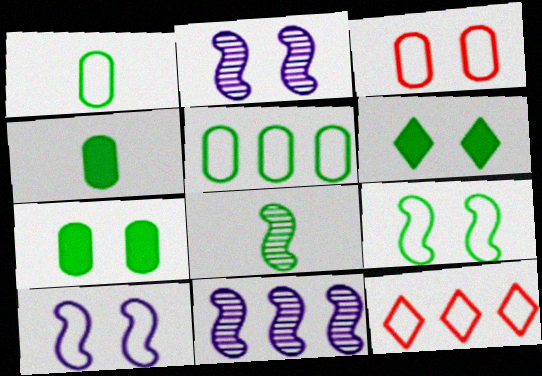[[1, 10, 12], 
[2, 3, 6], 
[2, 4, 12], 
[5, 6, 8]]